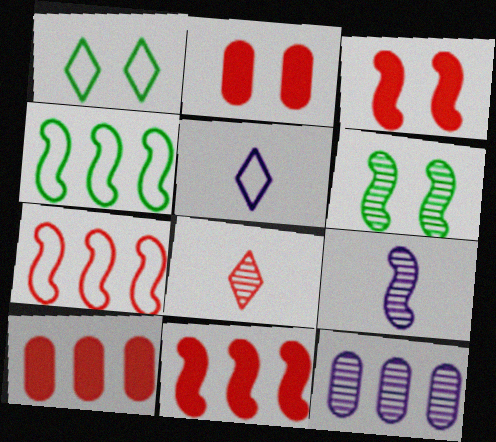[[1, 9, 10], 
[2, 7, 8], 
[3, 4, 9], 
[5, 6, 10], 
[6, 8, 12]]